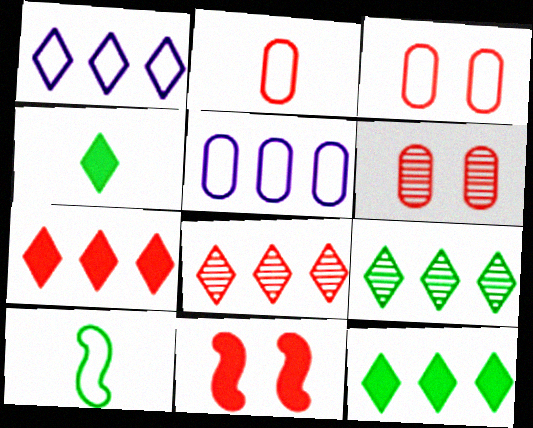[[1, 3, 10], 
[1, 7, 9], 
[1, 8, 12], 
[2, 8, 11]]